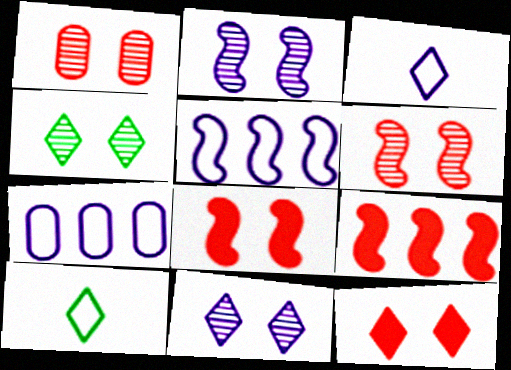[[1, 2, 4]]